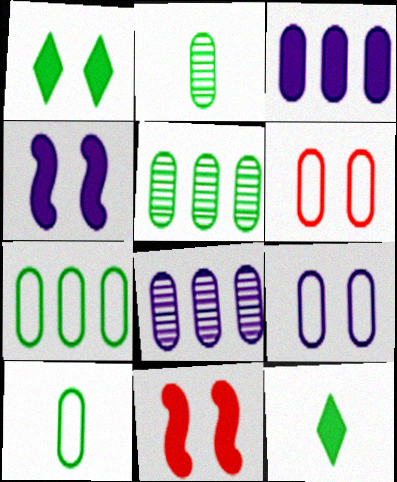[[2, 3, 6], 
[3, 11, 12]]